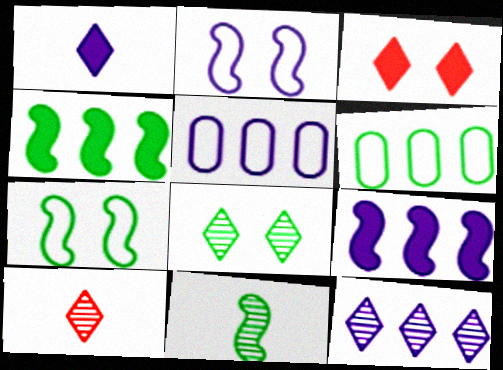[[3, 5, 11], 
[4, 7, 11], 
[5, 9, 12], 
[8, 10, 12]]